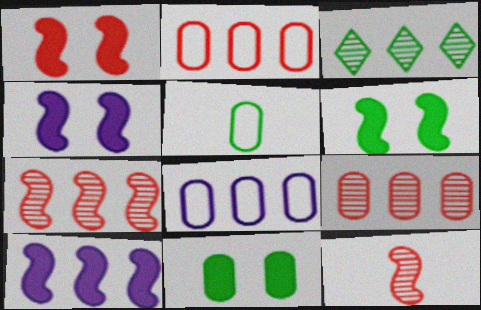[[1, 4, 6], 
[2, 3, 10], 
[3, 5, 6]]